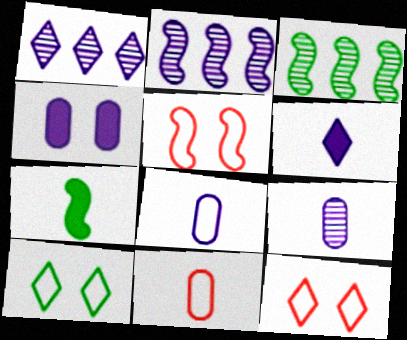[[2, 5, 7]]